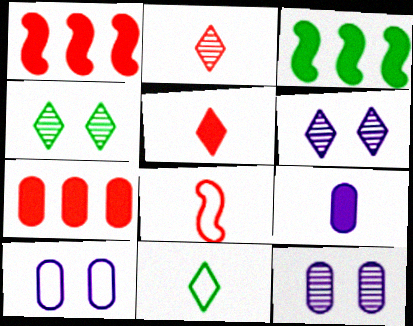[[1, 11, 12], 
[2, 3, 10]]